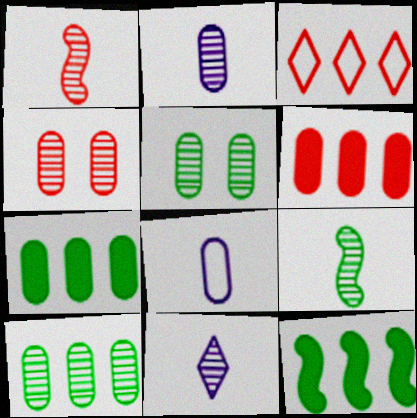[[2, 4, 10], 
[4, 7, 8], 
[5, 6, 8]]